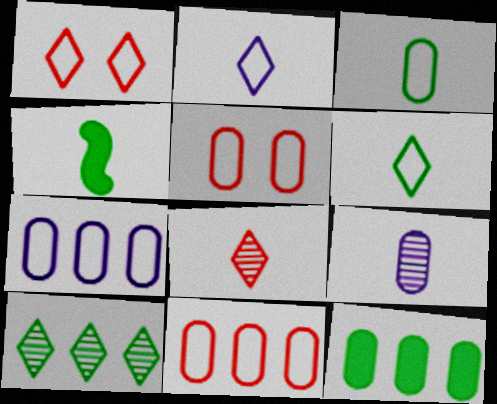[[3, 5, 7], 
[5, 9, 12]]